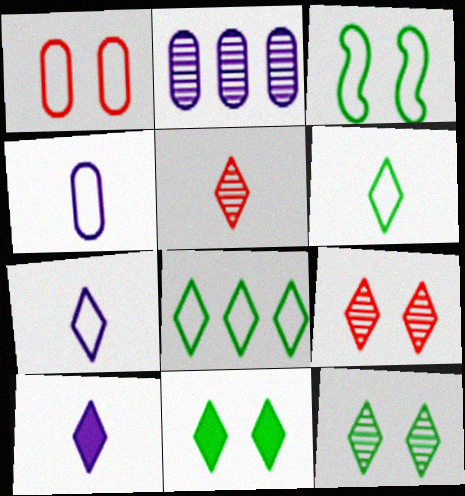[[5, 6, 10], 
[8, 9, 10]]